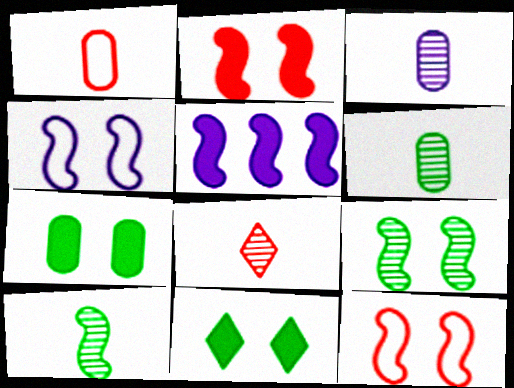[[2, 4, 9], 
[3, 8, 10], 
[5, 10, 12]]